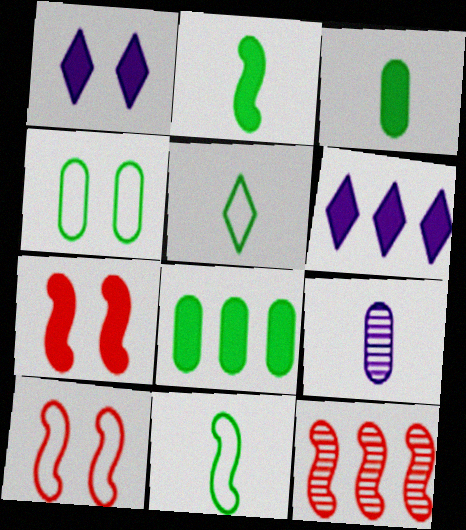[[3, 6, 7]]